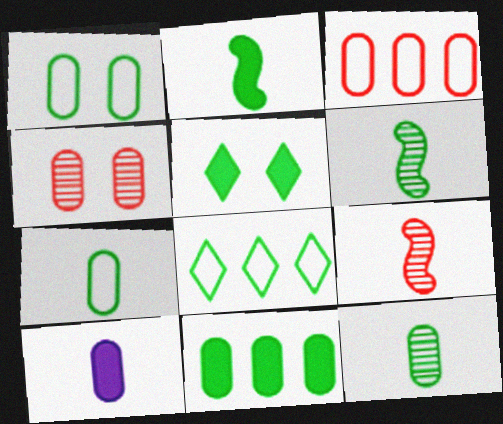[[1, 11, 12], 
[2, 5, 11]]